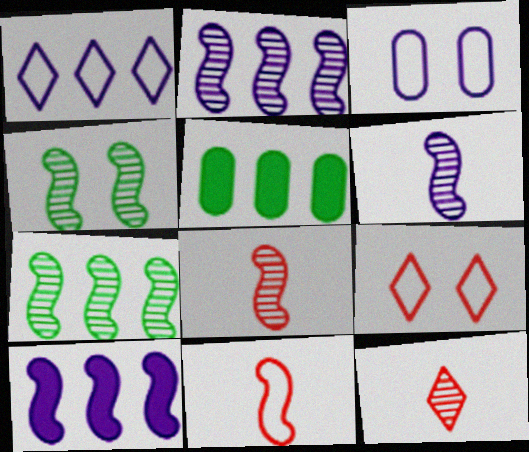[[2, 4, 8], 
[4, 10, 11], 
[5, 6, 9]]